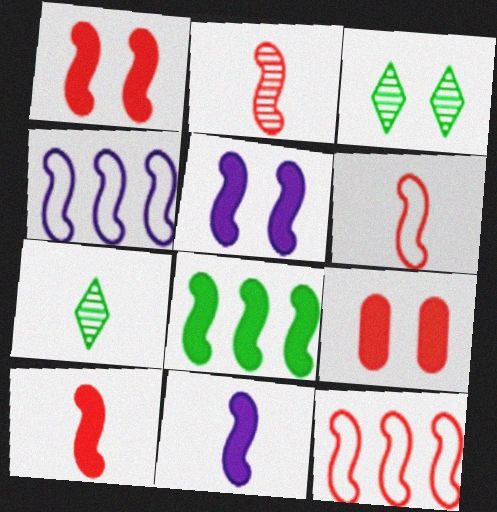[[1, 2, 12], 
[1, 8, 11], 
[2, 6, 10], 
[4, 7, 9], 
[5, 8, 10]]